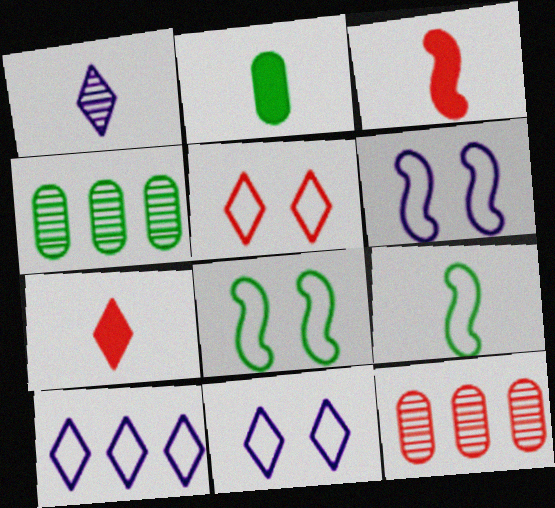[[3, 4, 11], 
[3, 5, 12], 
[4, 6, 7]]